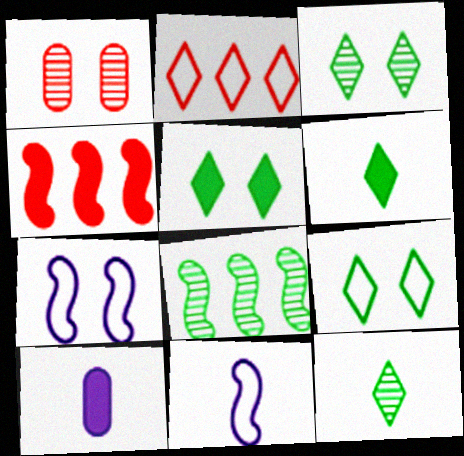[[1, 5, 7], 
[3, 5, 9], 
[4, 5, 10]]